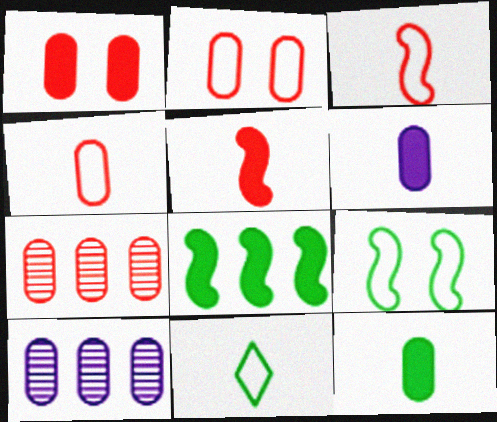[[1, 4, 7], 
[2, 10, 12]]